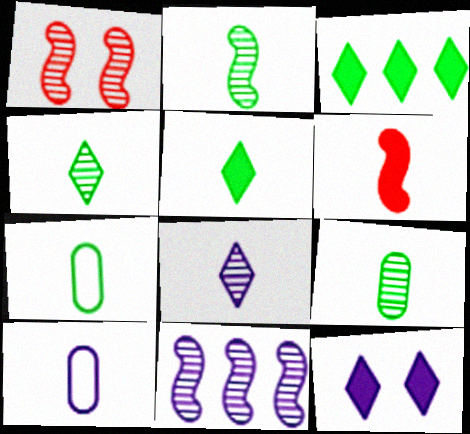[[1, 2, 11], 
[1, 3, 10], 
[2, 4, 9], 
[2, 5, 7], 
[4, 6, 10], 
[6, 7, 8], 
[10, 11, 12]]